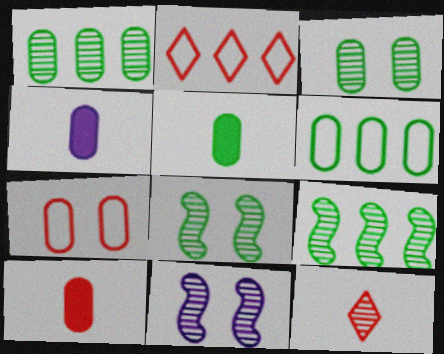[[1, 4, 7], 
[1, 11, 12], 
[2, 4, 8], 
[2, 5, 11], 
[3, 5, 6], 
[4, 5, 10]]